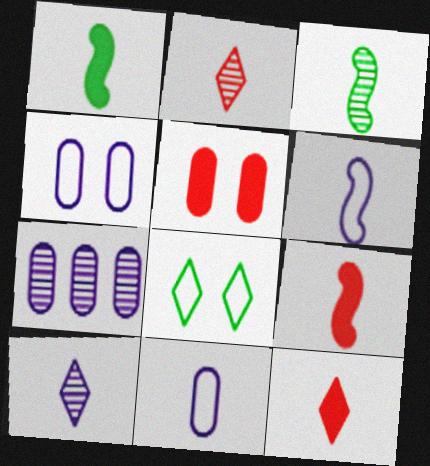[[1, 2, 11], 
[3, 6, 9], 
[3, 11, 12], 
[7, 8, 9]]